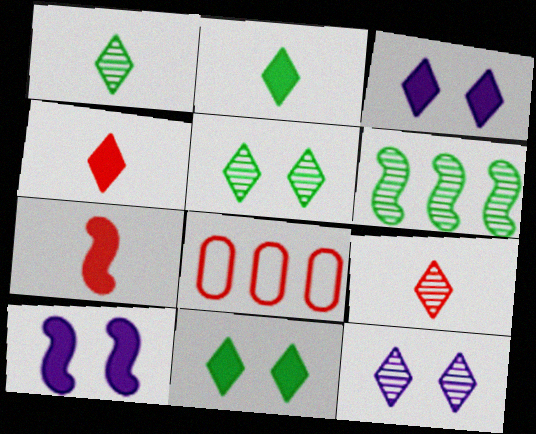[[1, 8, 10]]